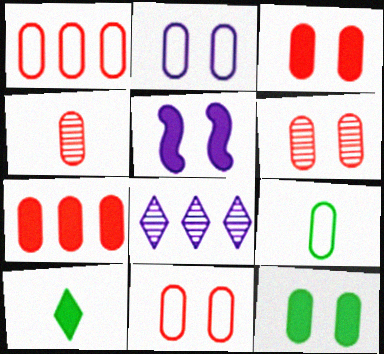[[1, 2, 9], 
[1, 3, 4], 
[2, 6, 12], 
[3, 6, 11], 
[4, 7, 11], 
[5, 7, 10]]